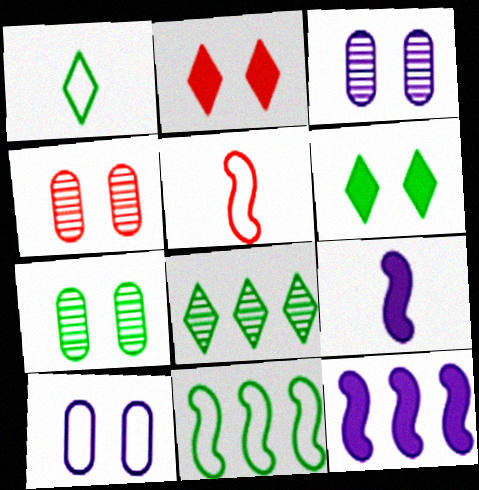[[1, 4, 12], 
[1, 6, 8], 
[3, 4, 7]]